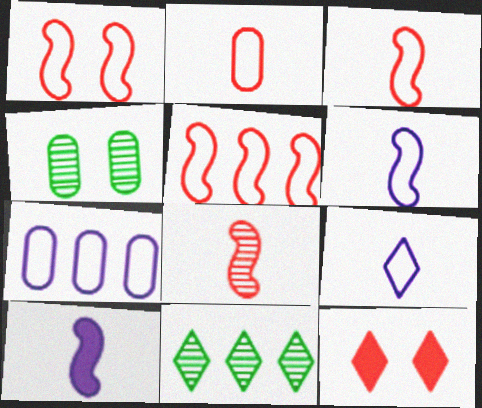[[1, 3, 5], 
[9, 11, 12]]